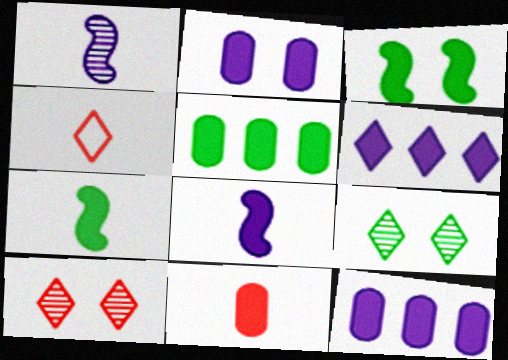[[2, 5, 11], 
[2, 6, 8], 
[3, 6, 11], 
[4, 6, 9]]